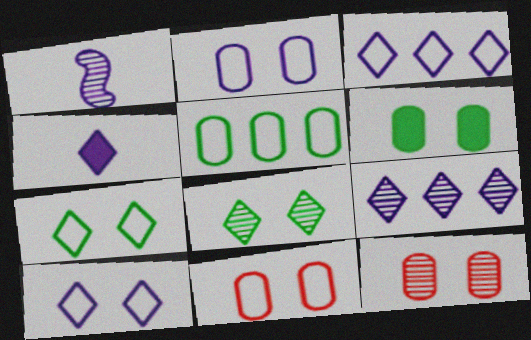[[2, 6, 12], 
[4, 9, 10]]